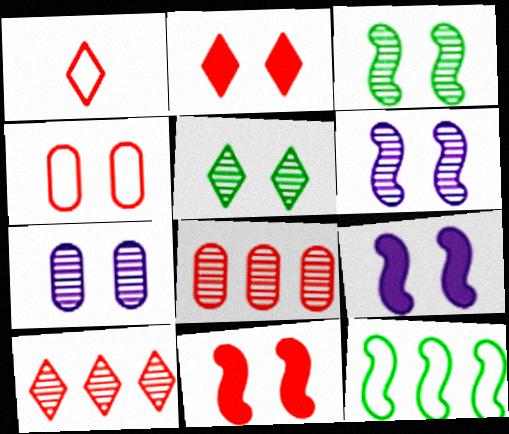[[1, 2, 10], 
[1, 8, 11], 
[4, 5, 9]]